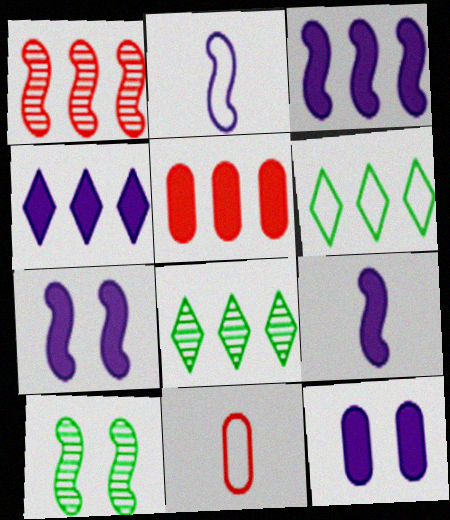[[3, 7, 9], 
[4, 9, 12], 
[4, 10, 11], 
[7, 8, 11]]